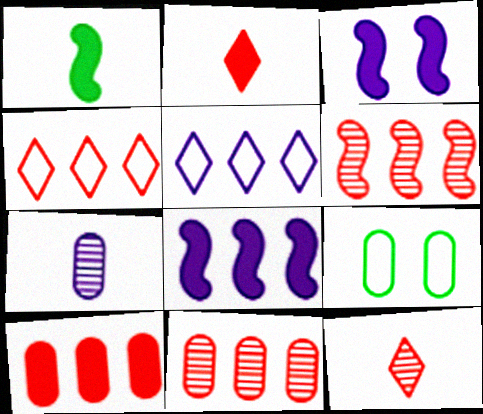[[3, 5, 7], 
[4, 6, 10], 
[7, 9, 10], 
[8, 9, 12]]